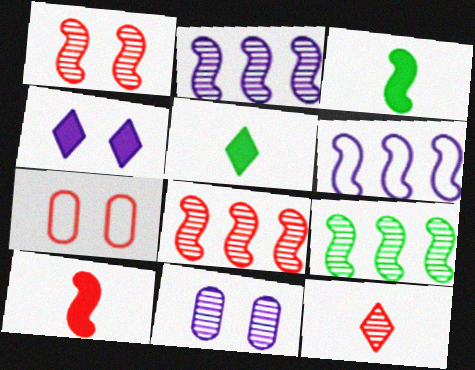[[1, 3, 6], 
[2, 5, 7], 
[2, 8, 9], 
[9, 11, 12]]